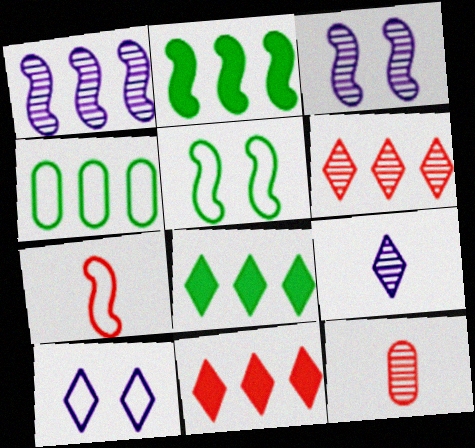[[1, 4, 11], 
[2, 3, 7], 
[2, 10, 12], 
[4, 7, 10]]